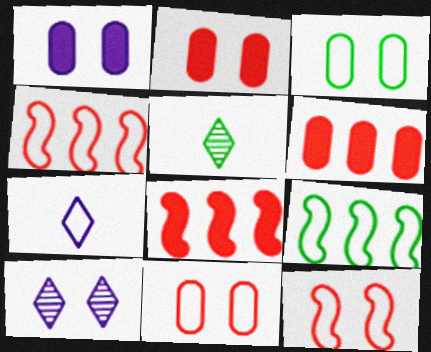[[1, 4, 5], 
[3, 4, 7], 
[7, 9, 11]]